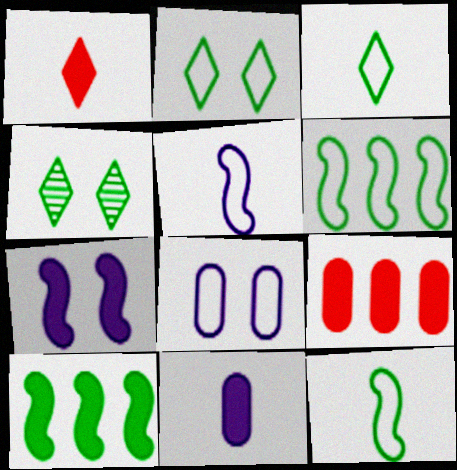[[4, 5, 9]]